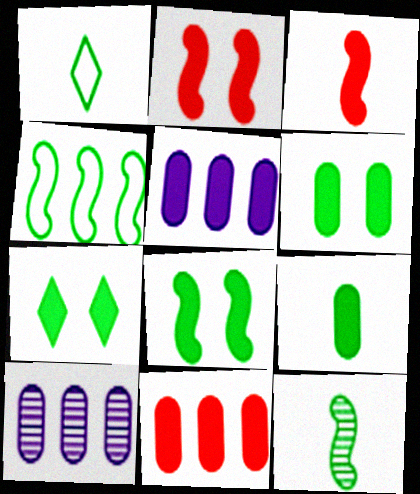[[1, 2, 10], 
[1, 9, 12], 
[3, 5, 7], 
[4, 8, 12], 
[6, 7, 8]]